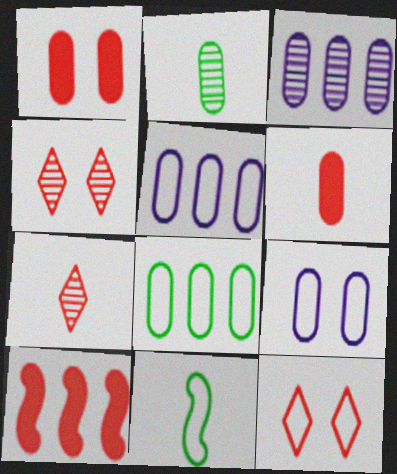[[1, 2, 5], 
[5, 11, 12]]